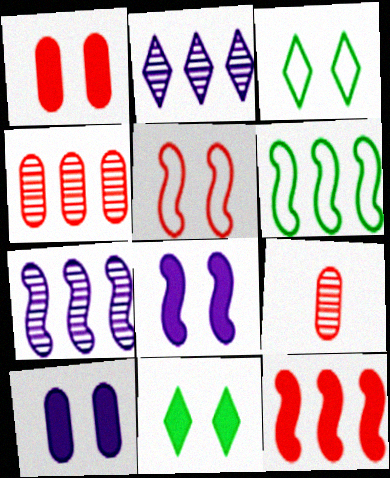[[1, 8, 11], 
[6, 7, 12]]